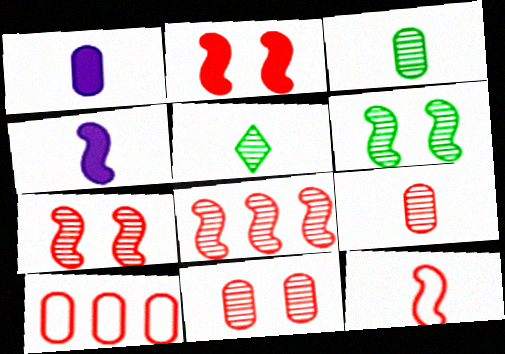[[1, 5, 12], 
[2, 8, 12]]